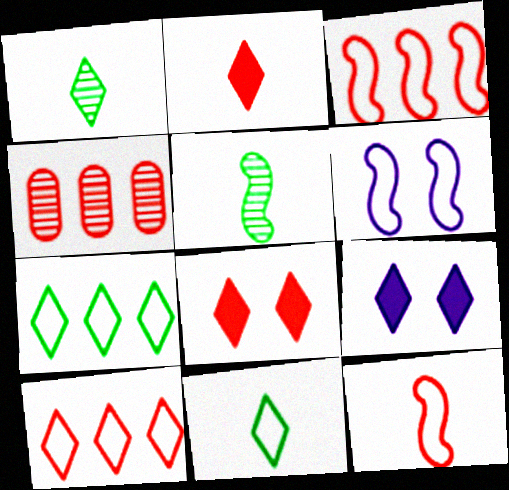[[1, 9, 10], 
[4, 8, 12]]